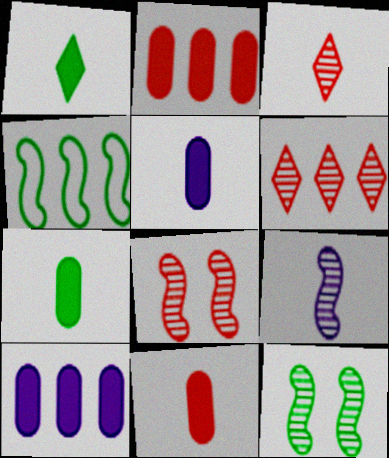[[4, 6, 10], 
[5, 7, 11]]